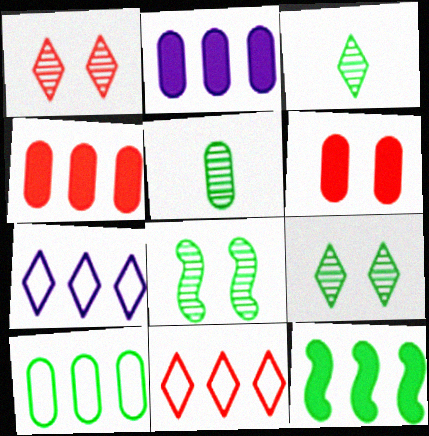[]